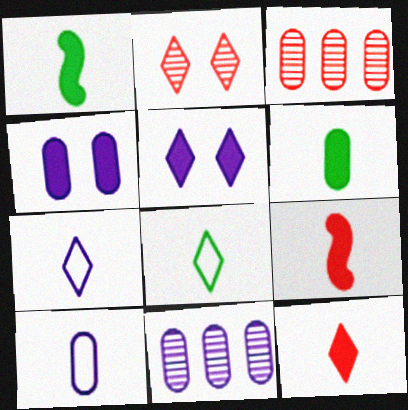[[4, 10, 11]]